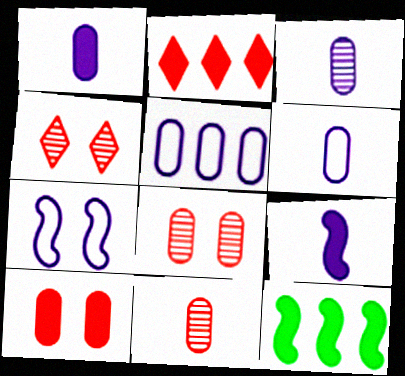[[1, 3, 6], 
[4, 6, 12]]